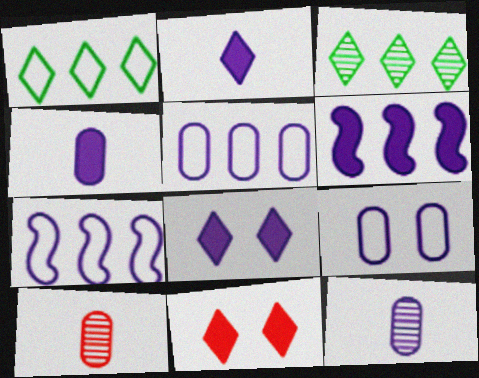[[4, 6, 8], 
[7, 8, 12]]